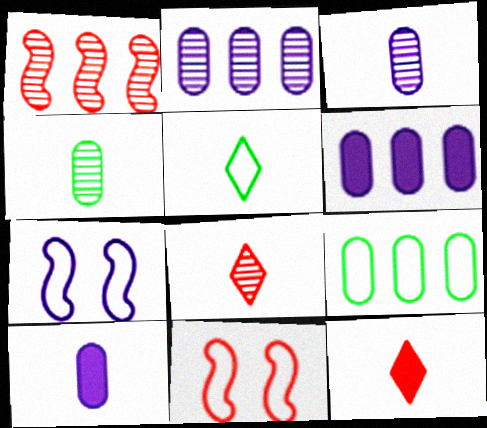[]